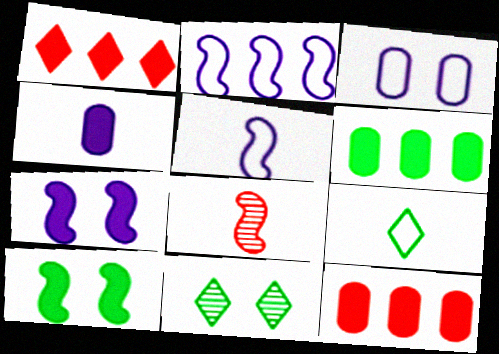[[1, 4, 10], 
[2, 8, 10], 
[4, 8, 9], 
[5, 11, 12]]